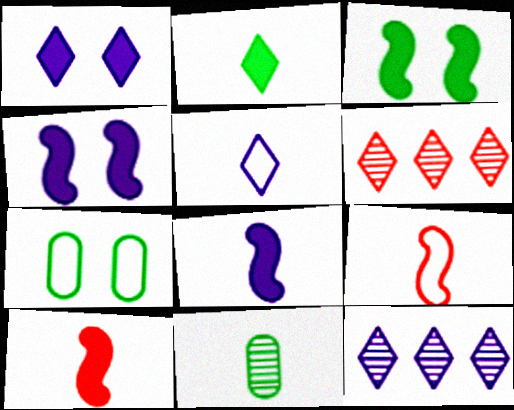[[1, 5, 12], 
[5, 10, 11], 
[6, 7, 8], 
[7, 10, 12]]